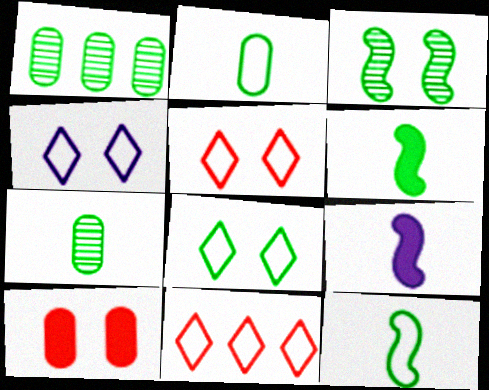[[1, 5, 9], 
[1, 6, 8], 
[3, 4, 10], 
[4, 5, 8]]